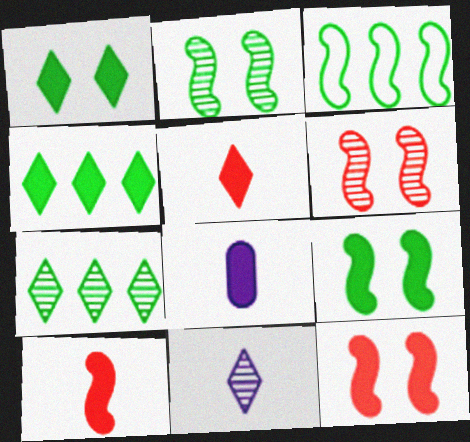[[4, 8, 12]]